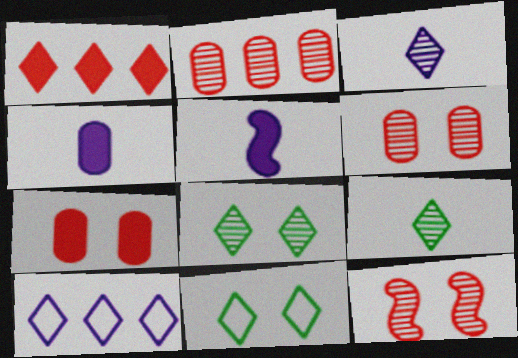[[1, 3, 11], 
[2, 5, 11]]